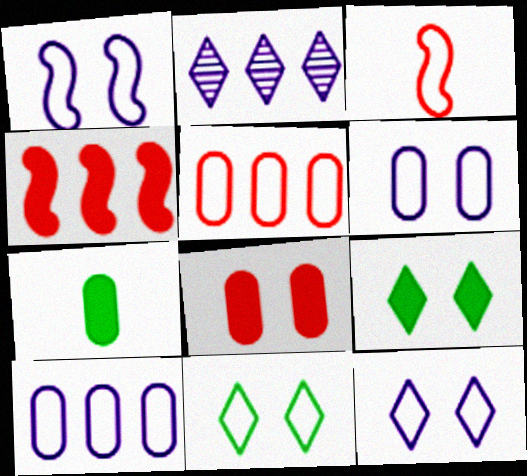[[1, 6, 12], 
[3, 10, 11]]